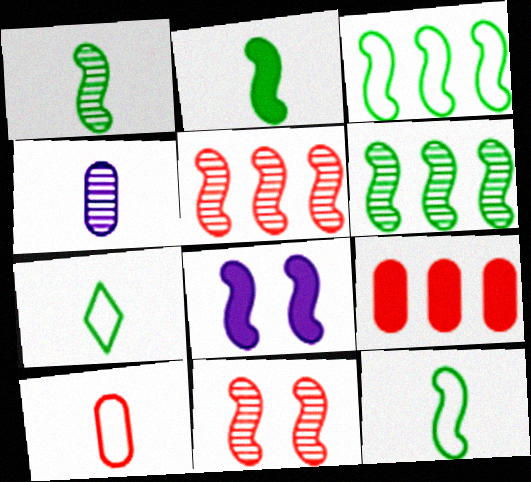[[1, 2, 12], 
[5, 8, 12]]